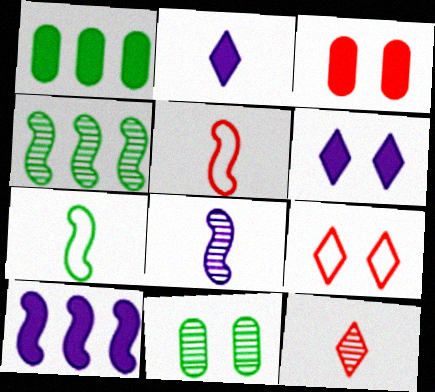[[1, 8, 9]]